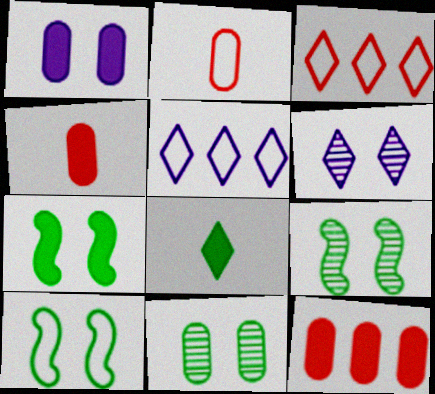[[2, 5, 10], 
[3, 6, 8], 
[4, 5, 9], 
[7, 9, 10]]